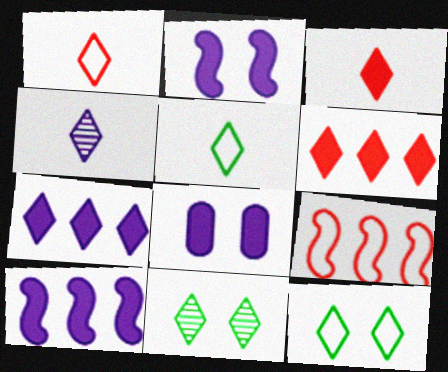[[1, 7, 11], 
[3, 4, 5], 
[4, 6, 12]]